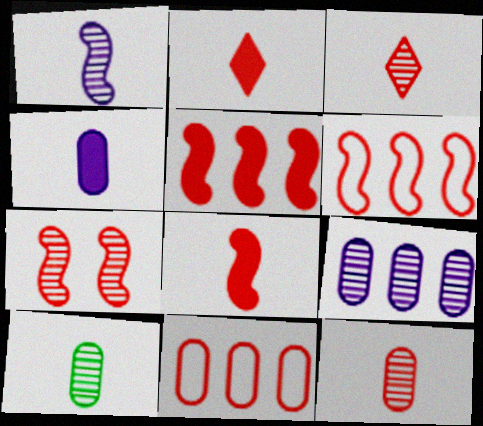[[1, 3, 10], 
[2, 7, 11], 
[6, 7, 8]]